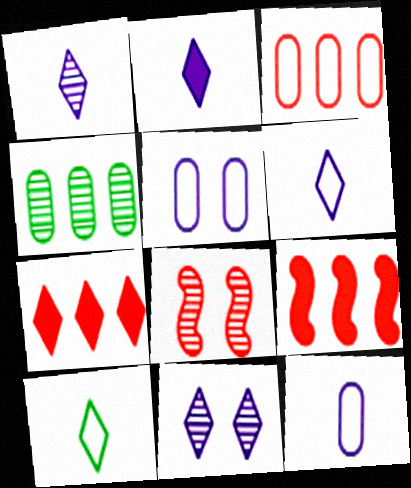[[1, 2, 6], 
[1, 4, 8], 
[7, 10, 11]]